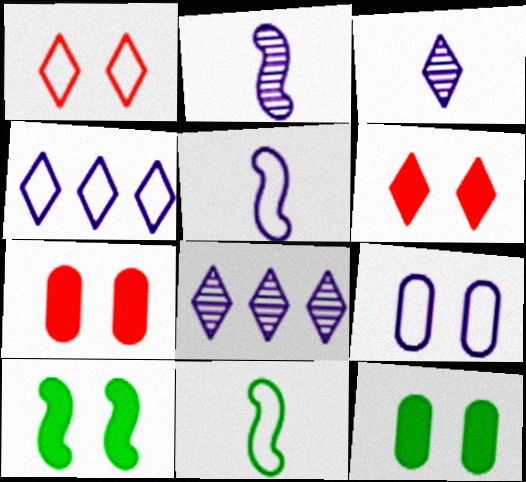[[4, 5, 9], 
[7, 8, 11]]